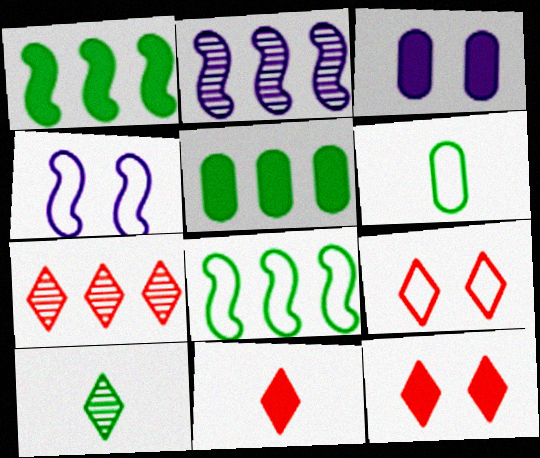[[1, 3, 11], 
[2, 6, 12], 
[7, 9, 11]]